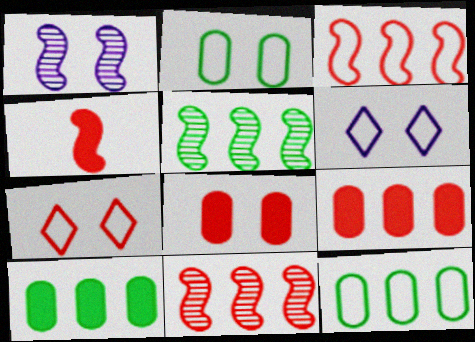[]